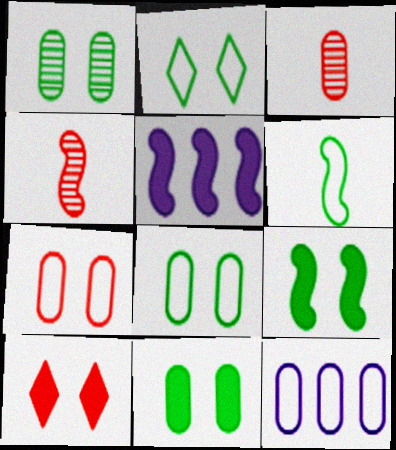[[1, 2, 9], 
[1, 8, 11], 
[2, 3, 5], 
[3, 11, 12]]